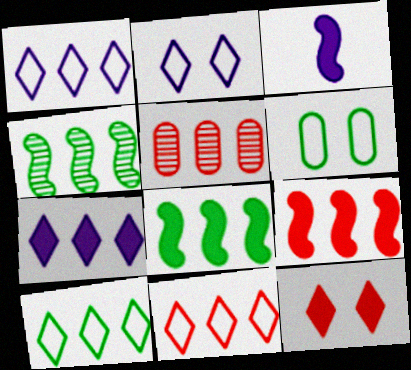[[1, 5, 8], 
[1, 10, 11], 
[5, 9, 11]]